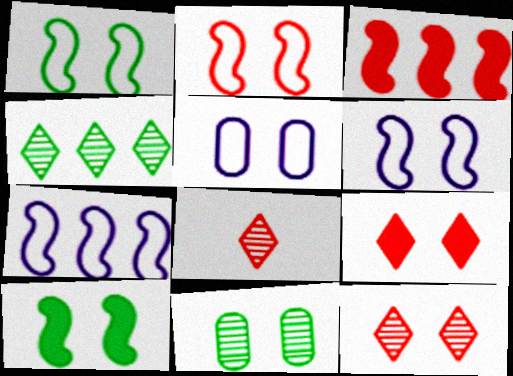[[1, 2, 6], 
[5, 10, 12], 
[6, 9, 11]]